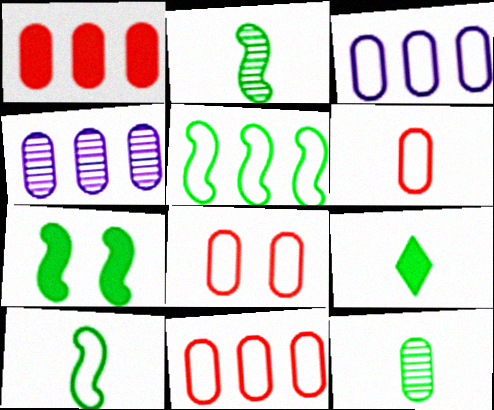[[2, 5, 7], 
[6, 8, 11], 
[9, 10, 12]]